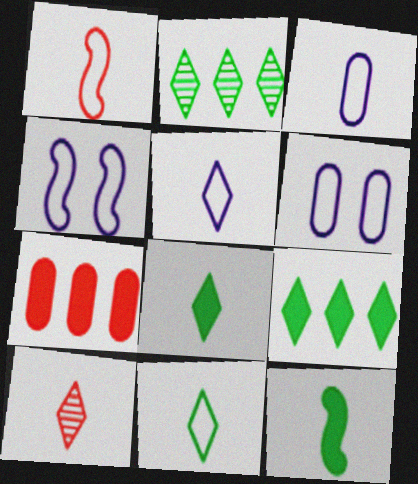[[1, 3, 11], 
[3, 10, 12], 
[5, 8, 10]]